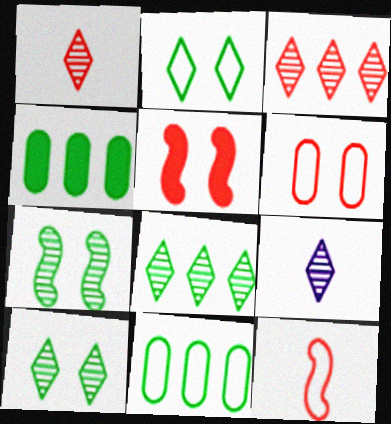[[3, 9, 10], 
[5, 9, 11]]